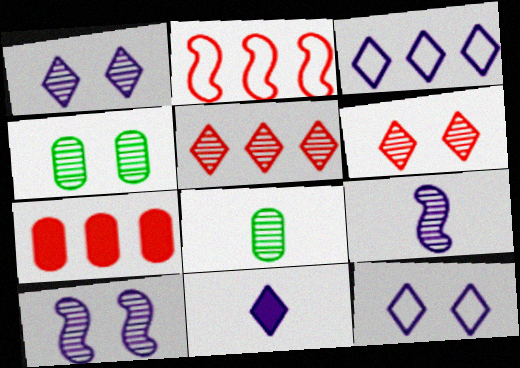[[1, 3, 11], 
[2, 4, 11], 
[2, 5, 7], 
[4, 5, 9], 
[4, 6, 10], 
[5, 8, 10]]